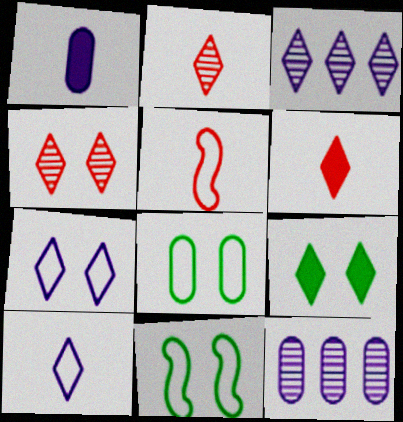[[4, 7, 9], 
[5, 9, 12], 
[6, 11, 12]]